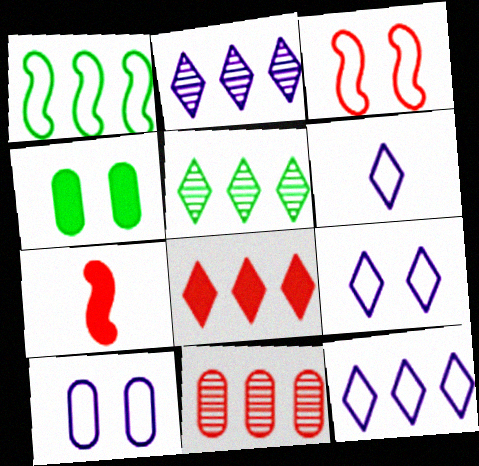[[5, 7, 10], 
[5, 8, 12], 
[6, 9, 12]]